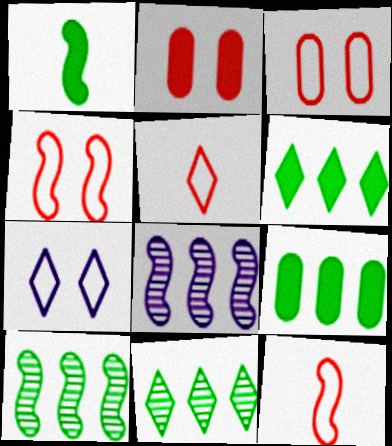[[1, 4, 8]]